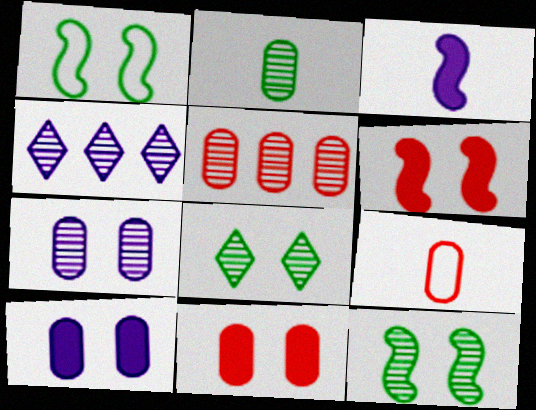[[2, 5, 7], 
[5, 9, 11]]